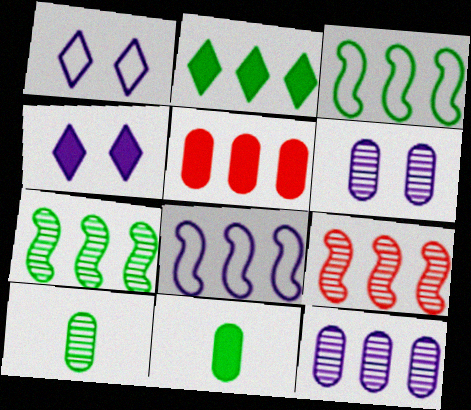[[1, 9, 11]]